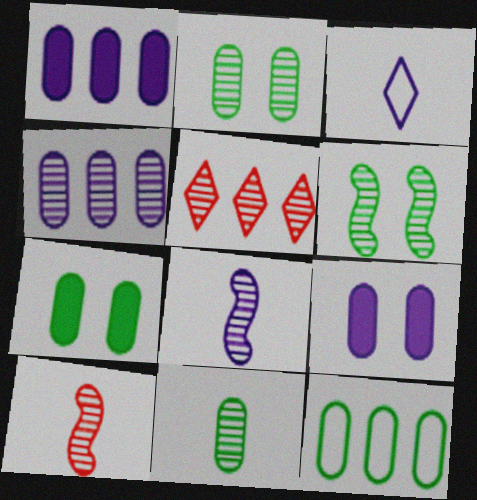[[2, 5, 8], 
[7, 11, 12]]